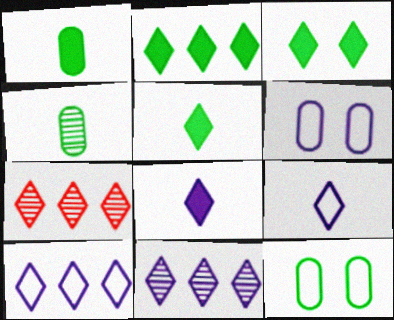[[2, 3, 5], 
[2, 7, 10], 
[3, 7, 9]]